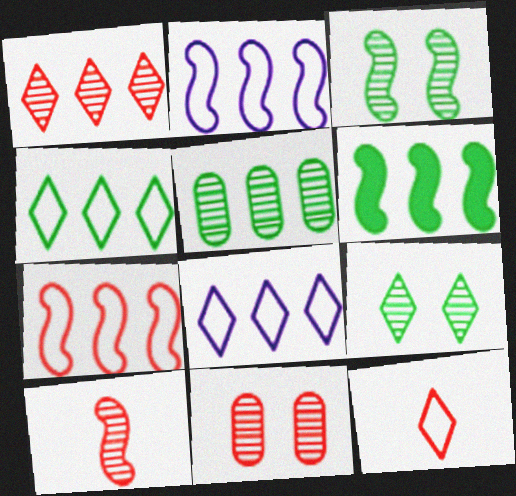[[1, 10, 11], 
[4, 5, 6]]